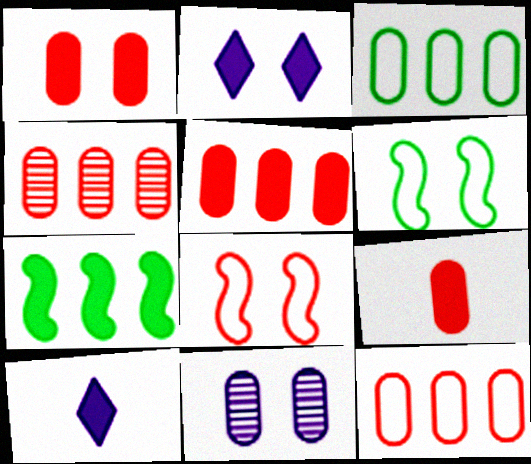[[1, 5, 9], 
[1, 7, 10], 
[2, 7, 9], 
[3, 9, 11], 
[4, 5, 12], 
[4, 6, 10]]